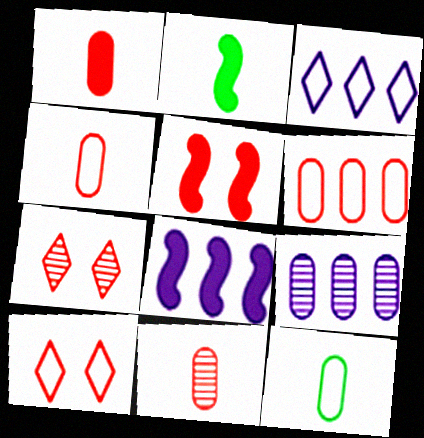[[1, 4, 11], 
[2, 5, 8], 
[2, 9, 10], 
[3, 8, 9], 
[7, 8, 12]]